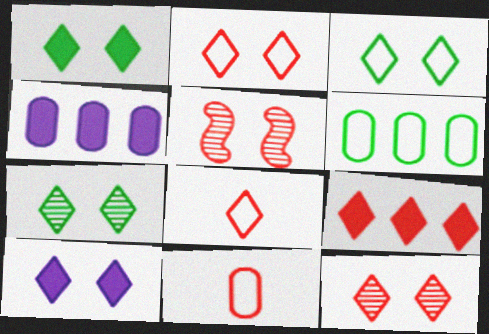[[1, 3, 7], 
[2, 7, 10], 
[3, 10, 12], 
[5, 9, 11], 
[8, 9, 12]]